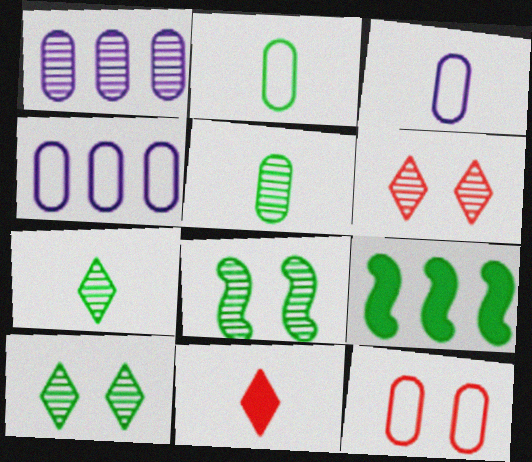[[2, 4, 12], 
[2, 9, 10], 
[3, 6, 9], 
[4, 8, 11]]